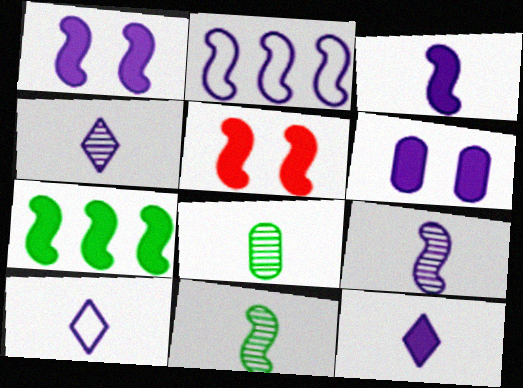[[1, 2, 9], 
[2, 4, 6], 
[2, 5, 11], 
[3, 5, 7], 
[4, 10, 12]]